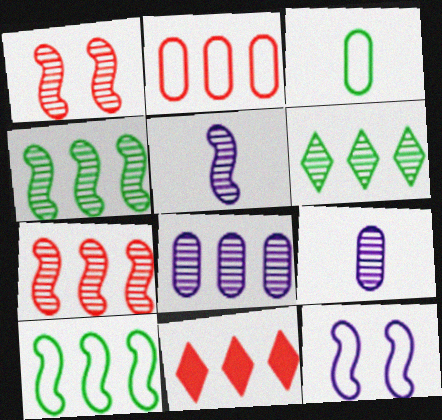[[1, 4, 5], 
[1, 6, 9], 
[2, 7, 11], 
[6, 7, 8], 
[8, 10, 11]]